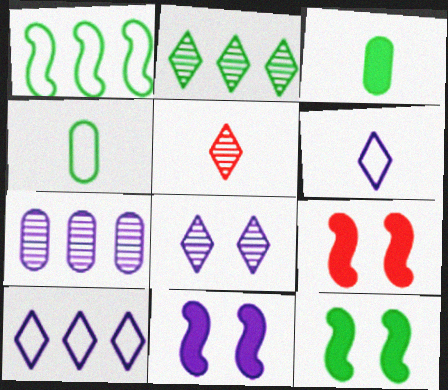[[2, 4, 12], 
[2, 5, 8], 
[6, 7, 11], 
[9, 11, 12]]